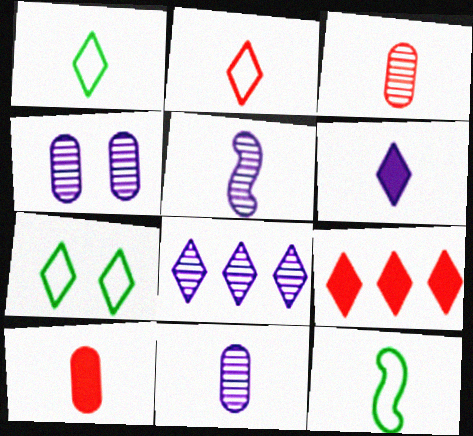[[1, 5, 10], 
[3, 6, 12], 
[4, 5, 8], 
[4, 9, 12]]